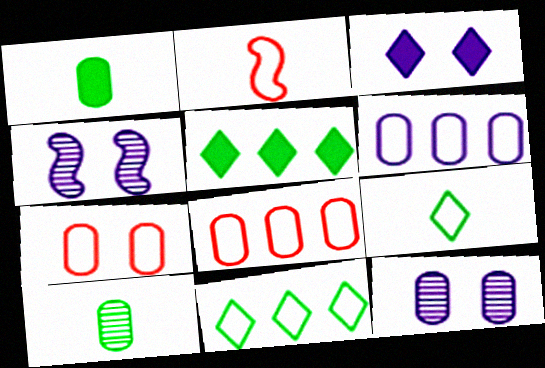[[1, 8, 12], 
[2, 5, 12]]